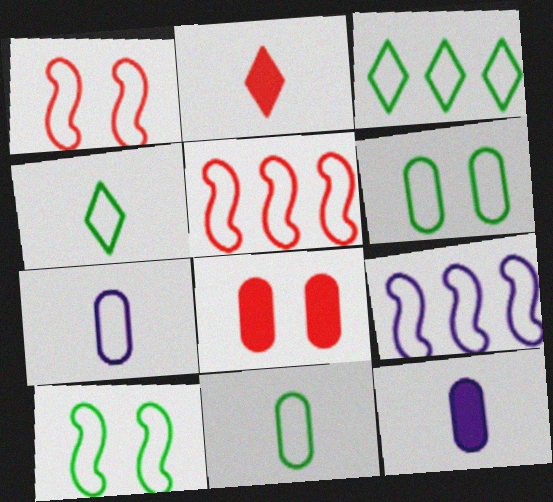[[1, 3, 7], 
[3, 10, 11]]